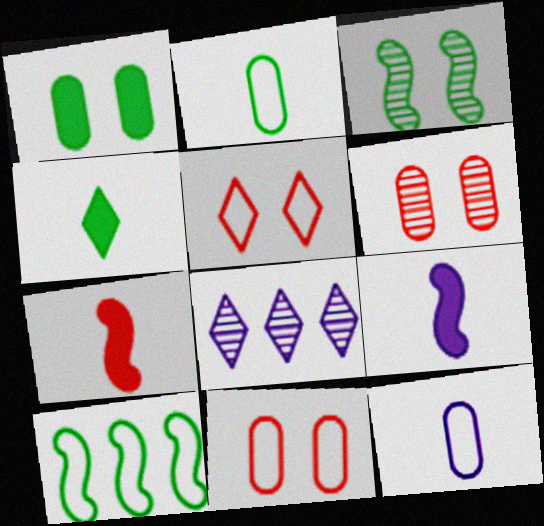[[4, 5, 8], 
[5, 10, 12]]